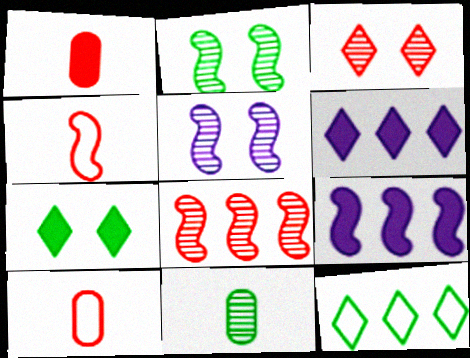[[1, 5, 12], 
[1, 7, 9], 
[2, 4, 9], 
[2, 6, 10]]